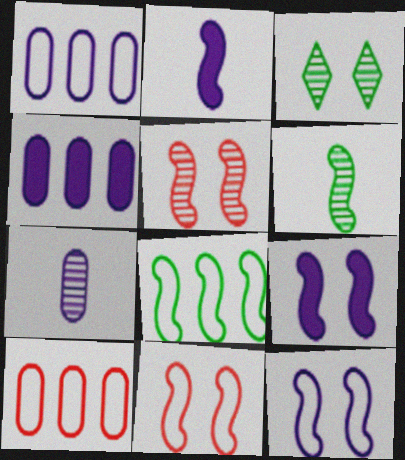[[2, 3, 10], 
[2, 5, 8]]